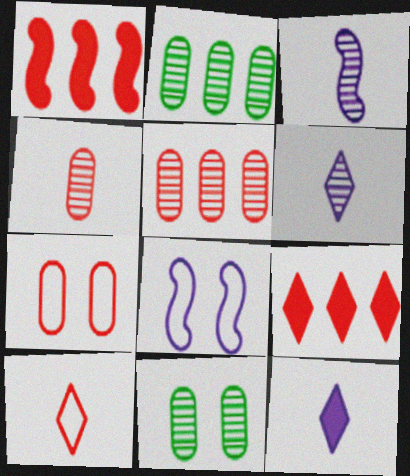[]